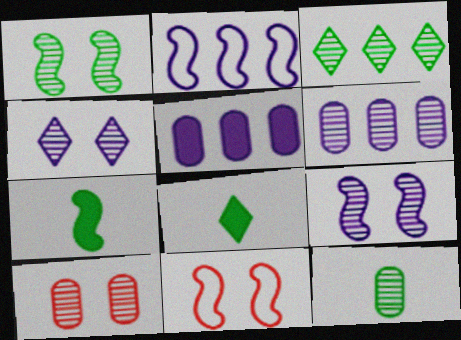[[1, 3, 12], 
[1, 4, 10], 
[2, 8, 10], 
[6, 8, 11], 
[6, 10, 12]]